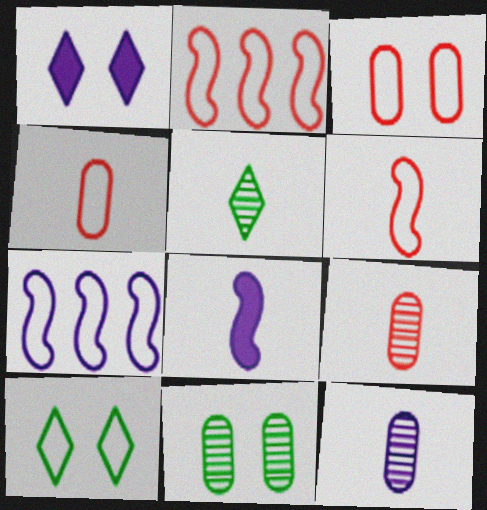[[1, 7, 12], 
[4, 5, 8], 
[4, 7, 10]]